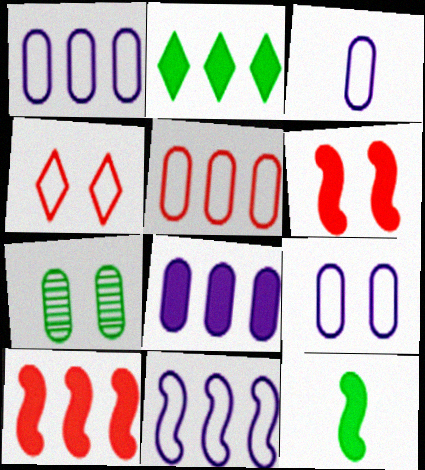[[1, 3, 9], 
[2, 8, 10]]